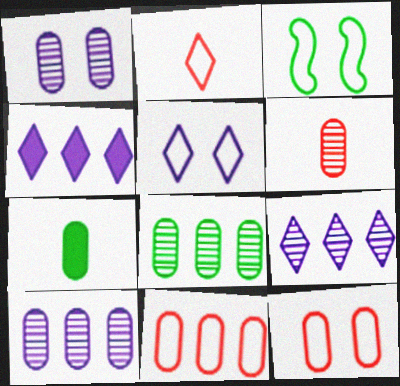[[1, 6, 8], 
[1, 7, 11], 
[3, 4, 6], 
[3, 5, 12], 
[7, 10, 12]]